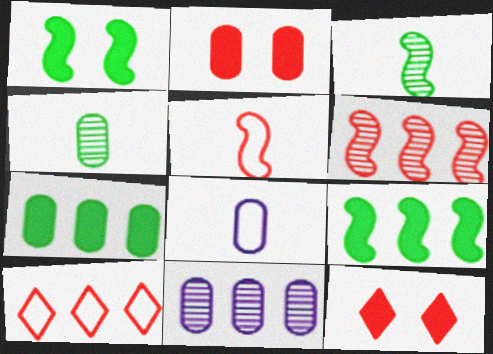[[9, 10, 11]]